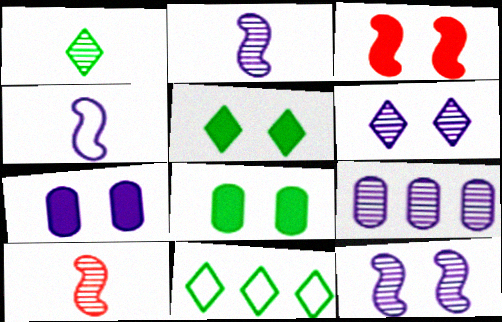[[1, 5, 11], 
[2, 6, 9], 
[3, 5, 7], 
[7, 10, 11]]